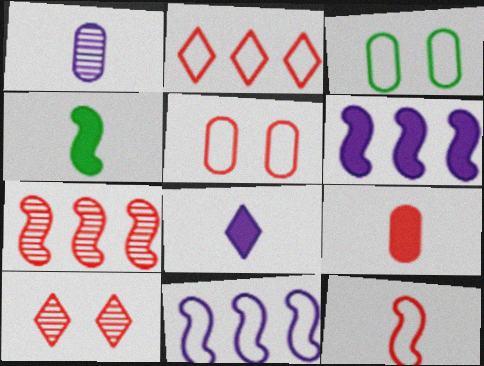[[2, 5, 12], 
[3, 7, 8], 
[4, 8, 9]]